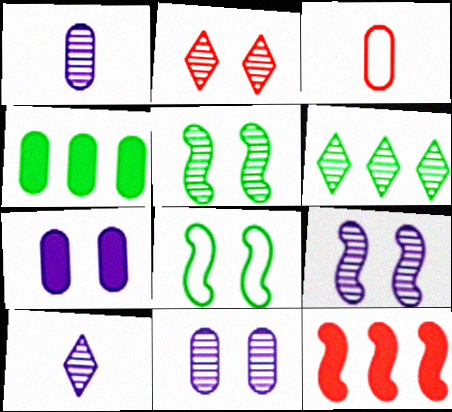[[2, 3, 12], 
[2, 5, 11], 
[2, 6, 10], 
[2, 7, 8], 
[3, 4, 11]]